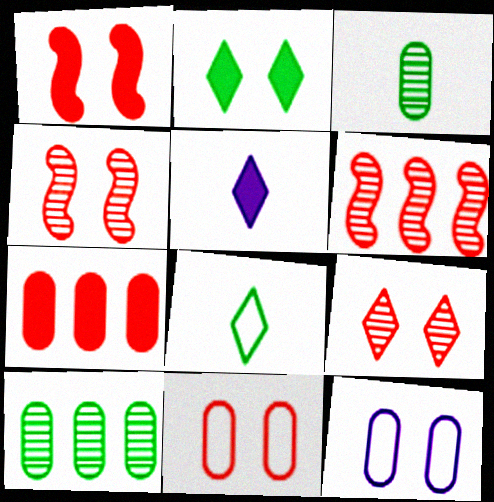[[1, 9, 11], 
[2, 4, 12], 
[3, 7, 12]]